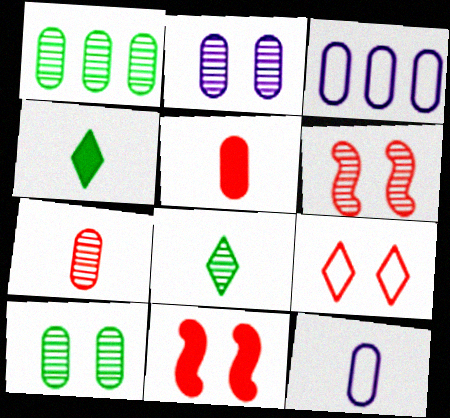[[1, 2, 7], 
[3, 4, 6], 
[3, 5, 10], 
[3, 8, 11]]